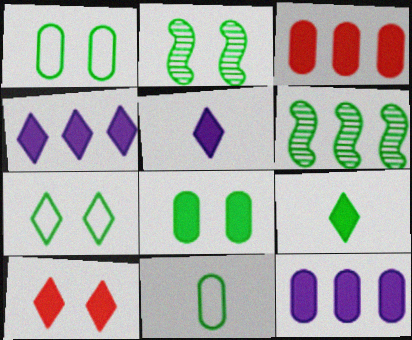[[1, 6, 9], 
[2, 7, 8], 
[4, 9, 10]]